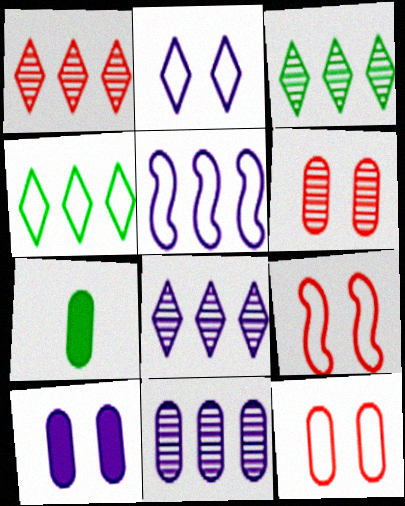[[1, 3, 8], 
[7, 8, 9], 
[7, 11, 12]]